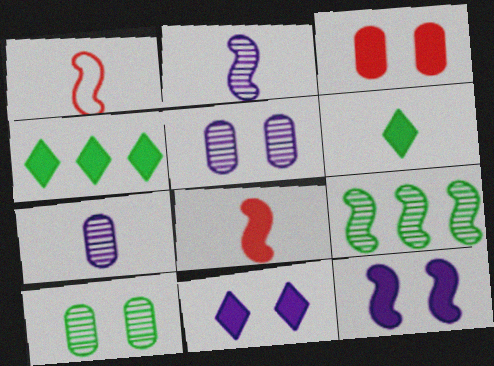[[1, 4, 5], 
[1, 6, 7], 
[1, 9, 12]]